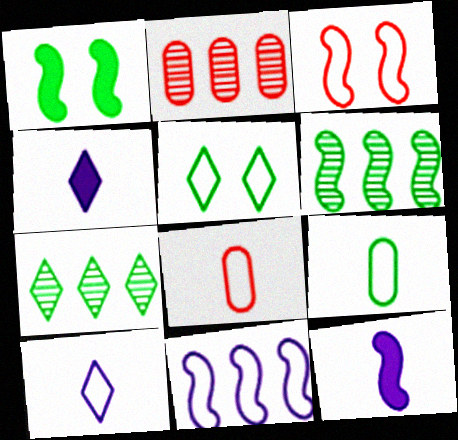[[1, 2, 10], 
[1, 7, 9], 
[2, 5, 12], 
[3, 6, 12], 
[5, 8, 11]]